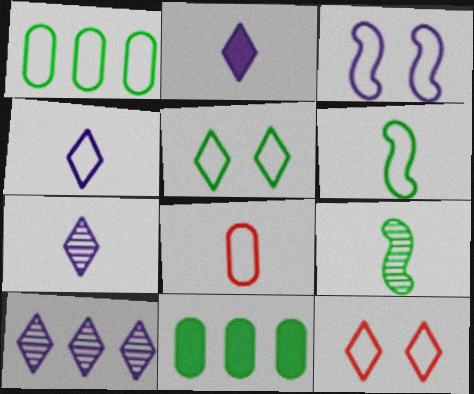[[1, 5, 6], 
[2, 4, 7], 
[2, 8, 9], 
[4, 6, 8], 
[5, 9, 11]]